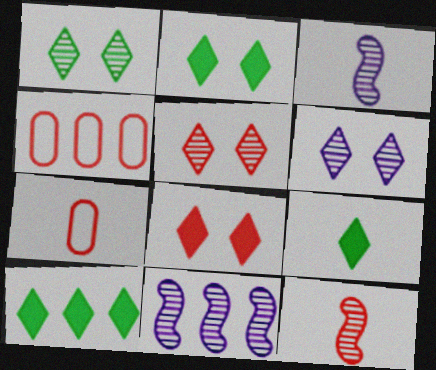[[1, 5, 6], 
[2, 3, 4], 
[2, 7, 11], 
[2, 9, 10], 
[3, 7, 9], 
[4, 8, 12], 
[4, 10, 11]]